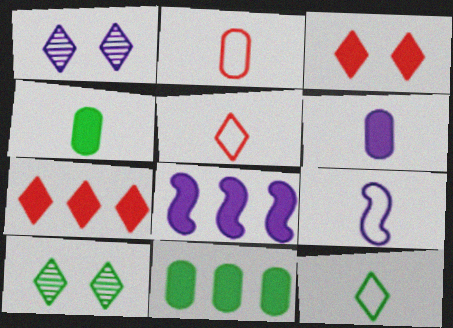[[1, 7, 12], 
[2, 8, 10], 
[2, 9, 12], 
[3, 4, 8], 
[7, 8, 11]]